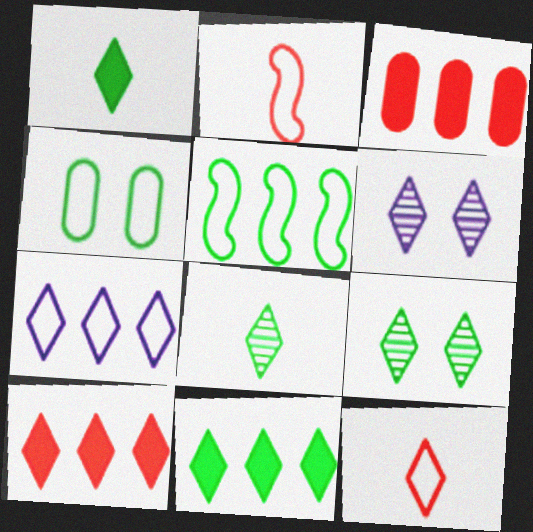[[2, 4, 7], 
[6, 11, 12]]